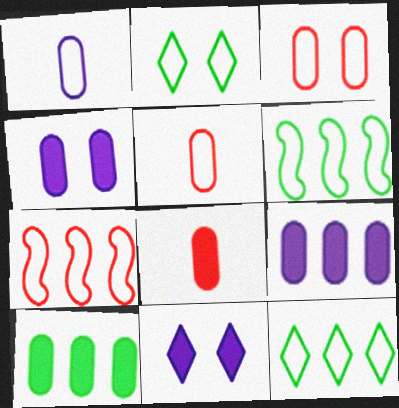[[1, 2, 7], 
[4, 8, 10]]